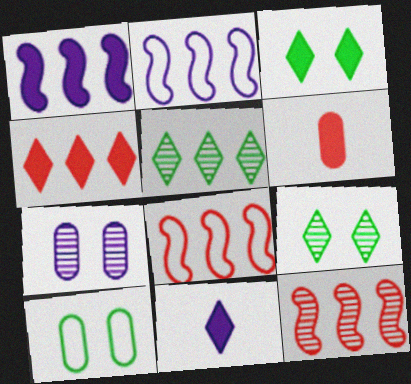[[1, 3, 6], 
[2, 6, 9], 
[2, 7, 11], 
[3, 4, 11], 
[10, 11, 12]]